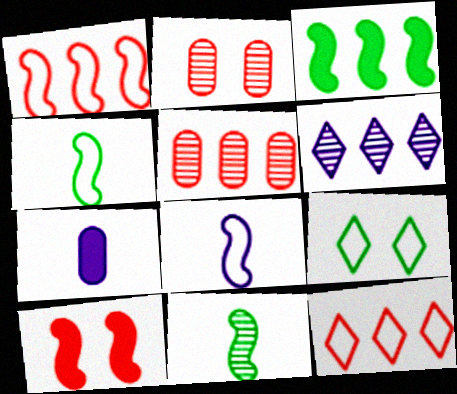[[2, 6, 11]]